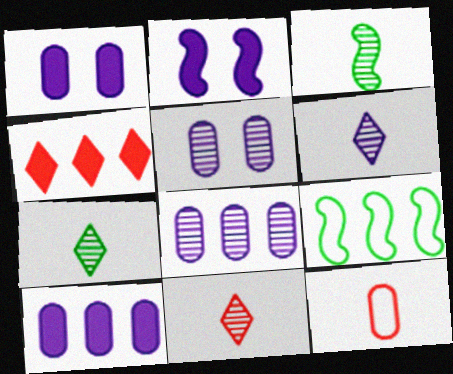[[1, 9, 11], 
[4, 8, 9], 
[6, 7, 11]]